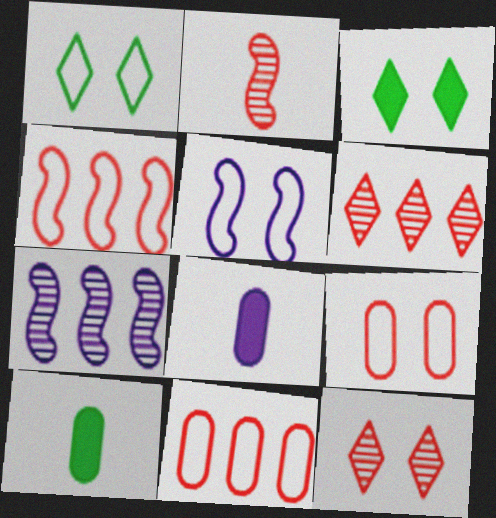[[1, 5, 9], 
[5, 6, 10]]